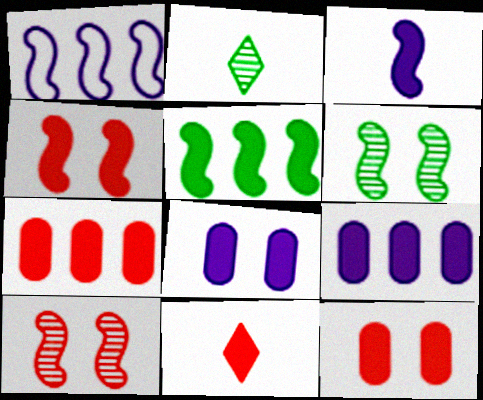[[1, 2, 12], 
[3, 4, 5], 
[4, 7, 11], 
[5, 8, 11]]